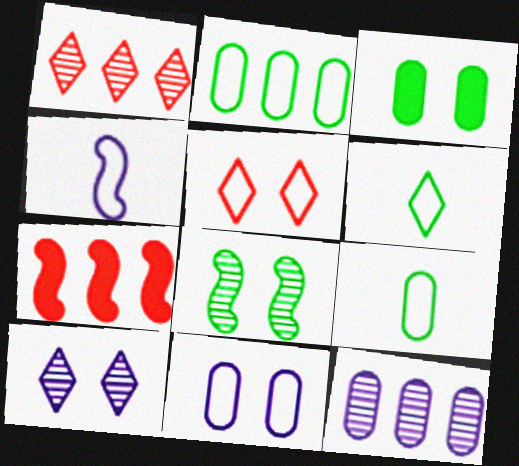[[1, 3, 4], 
[2, 4, 5], 
[4, 7, 8], 
[7, 9, 10]]